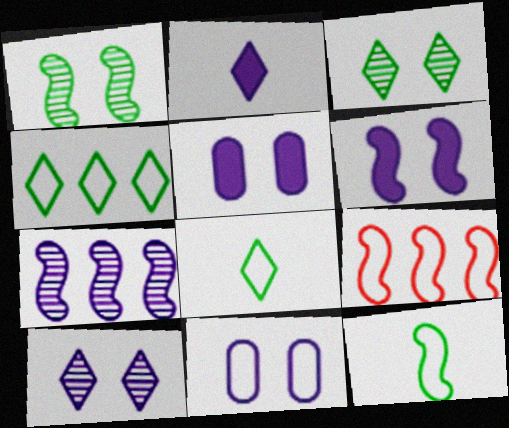[[2, 7, 11], 
[6, 10, 11], 
[8, 9, 11]]